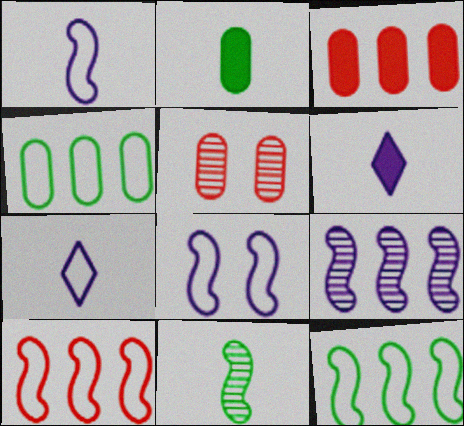[[5, 6, 12]]